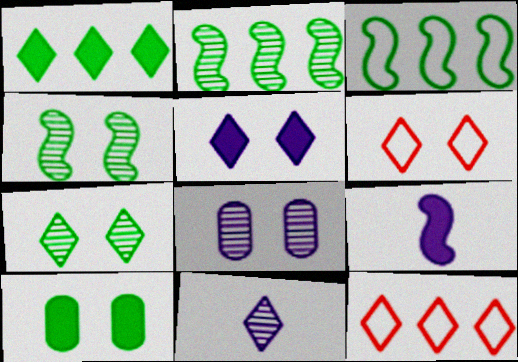[[1, 6, 11], 
[5, 6, 7]]